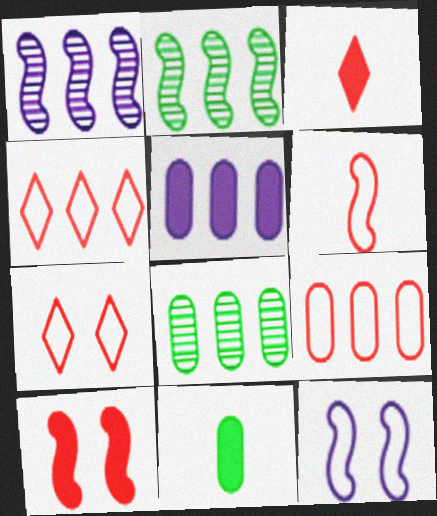[[1, 7, 11], 
[2, 4, 5], 
[3, 8, 12], 
[5, 8, 9], 
[6, 7, 9]]